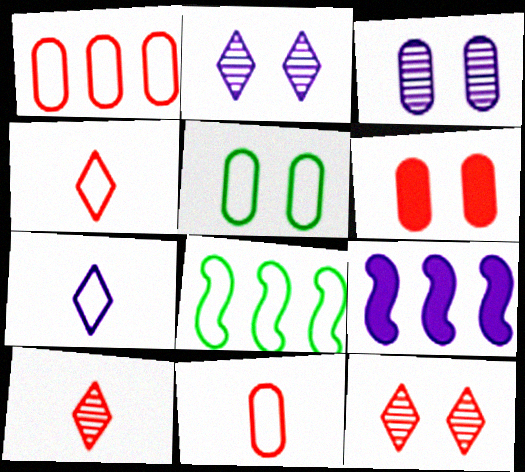[[3, 5, 6], 
[3, 7, 9], 
[5, 9, 10]]